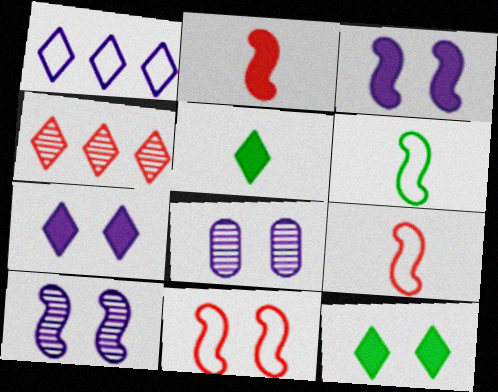[[8, 11, 12]]